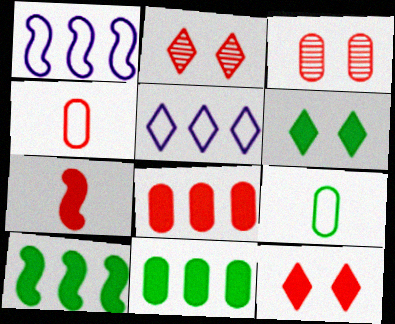[[3, 4, 8], 
[7, 8, 12]]